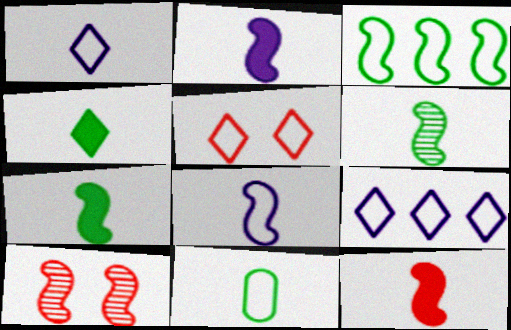[[2, 3, 10], 
[2, 7, 12], 
[4, 6, 11], 
[6, 8, 12]]